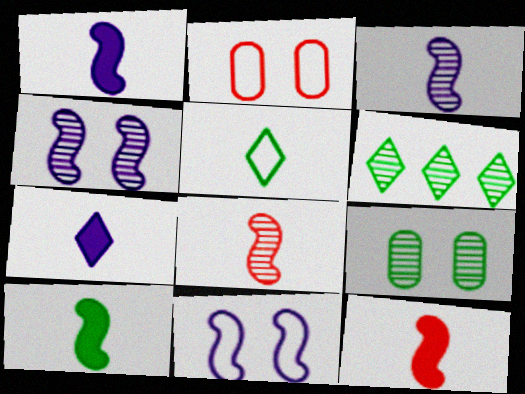[[1, 2, 6], 
[1, 10, 12]]